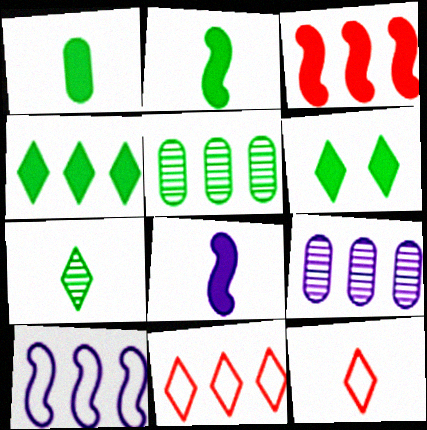[]